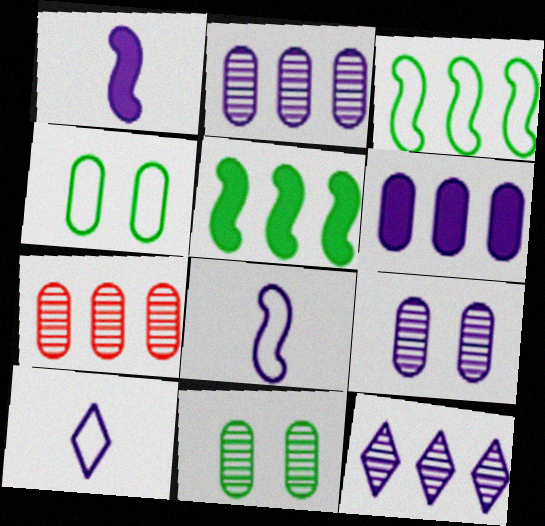[]